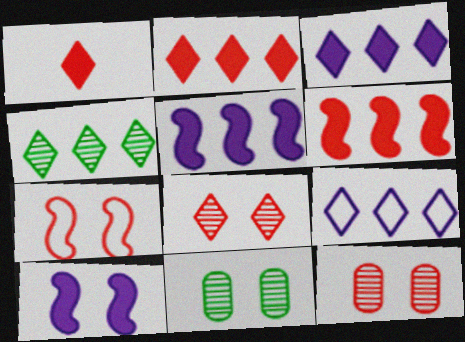[[2, 4, 9]]